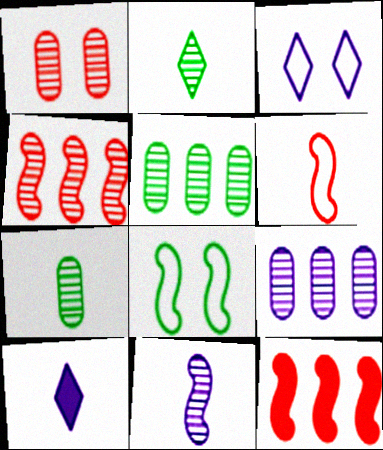[[1, 7, 9], 
[3, 7, 12], 
[6, 7, 10], 
[8, 11, 12]]